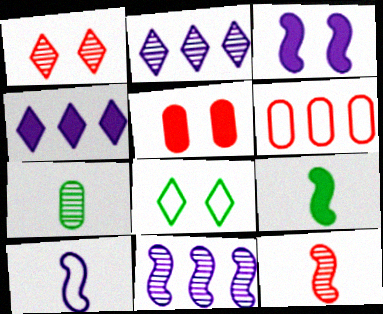[[1, 7, 11], 
[3, 10, 11], 
[4, 5, 9], 
[6, 8, 10], 
[9, 10, 12]]